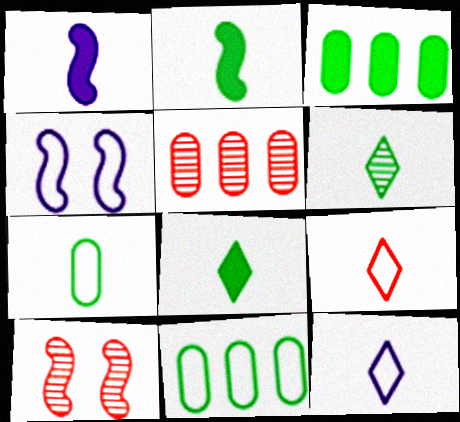[[2, 6, 7], 
[3, 10, 12], 
[4, 5, 8], 
[4, 9, 11]]